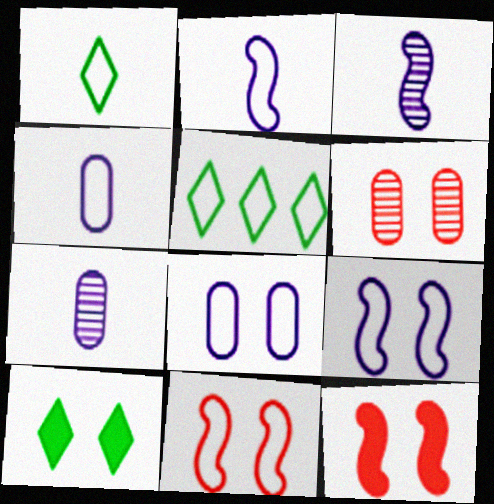[[4, 5, 11], 
[5, 7, 12], 
[6, 9, 10]]